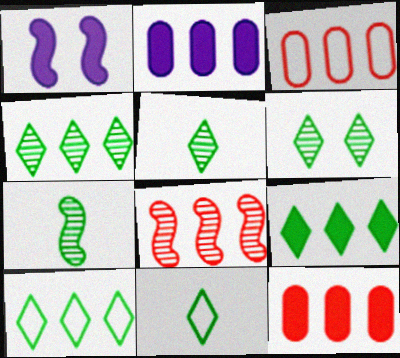[[1, 3, 5], 
[2, 8, 10], 
[4, 5, 6], 
[4, 9, 10], 
[6, 9, 11]]